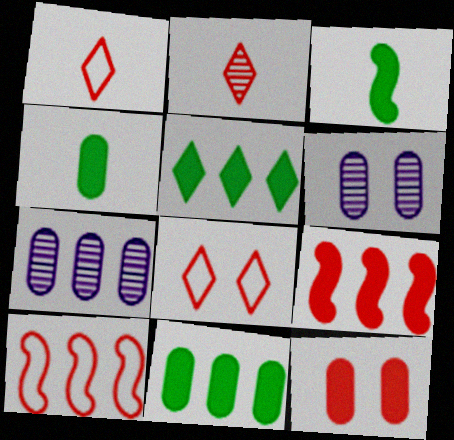[[2, 10, 12], 
[3, 7, 8], 
[5, 7, 10]]